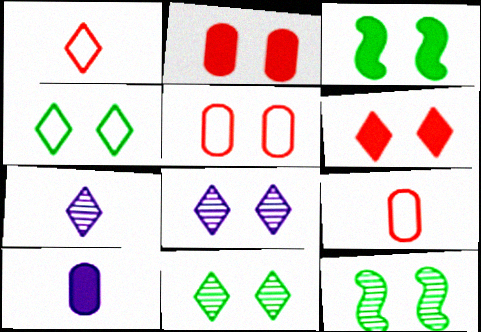[[3, 5, 8], 
[4, 6, 8]]